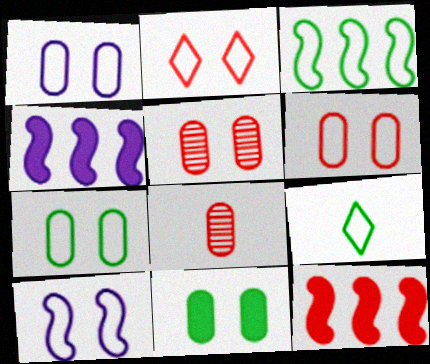[[1, 5, 11], 
[1, 6, 7], 
[2, 7, 10], 
[2, 8, 12], 
[3, 7, 9], 
[4, 5, 9]]